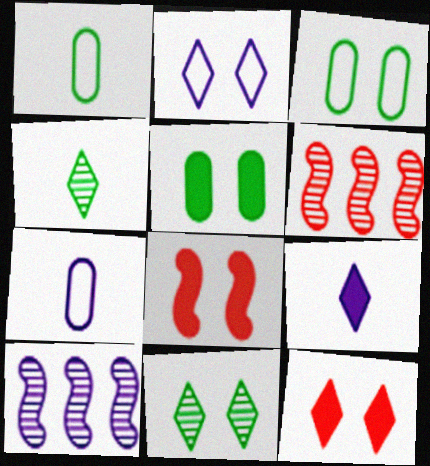[[1, 10, 12], 
[2, 11, 12], 
[3, 6, 9]]